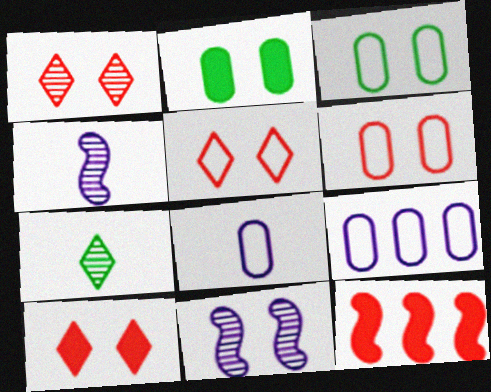[[1, 5, 10], 
[2, 5, 11], 
[3, 10, 11]]